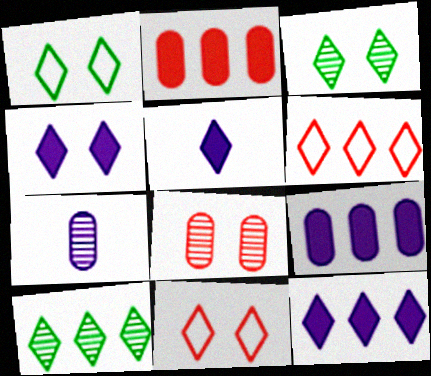[[3, 4, 11], 
[3, 5, 6], 
[4, 5, 12], 
[5, 10, 11], 
[6, 10, 12]]